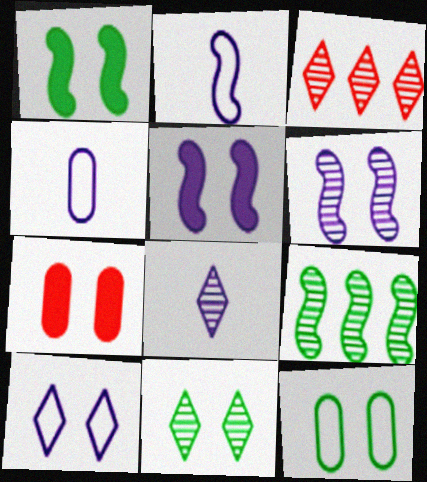[[1, 3, 4], 
[1, 11, 12], 
[3, 8, 11]]